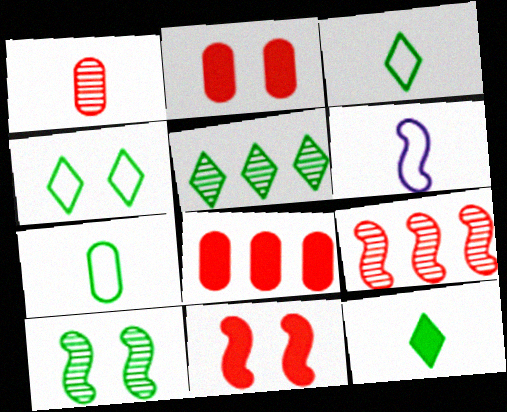[[1, 6, 12], 
[2, 5, 6], 
[4, 5, 12]]